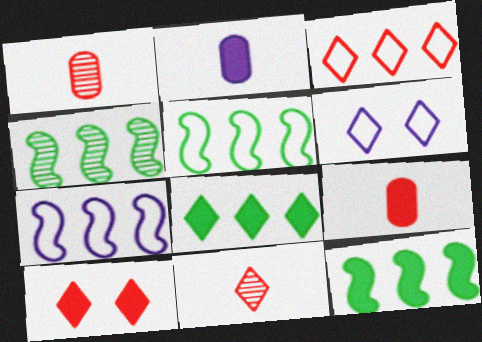[[1, 6, 12], 
[2, 10, 12], 
[3, 10, 11], 
[4, 5, 12], 
[4, 6, 9], 
[6, 8, 11]]